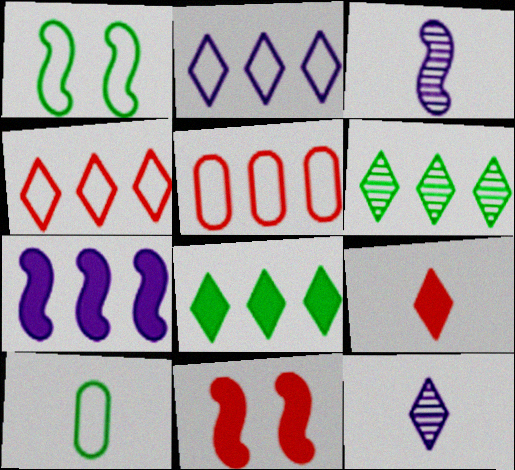[[3, 9, 10], 
[5, 6, 7]]